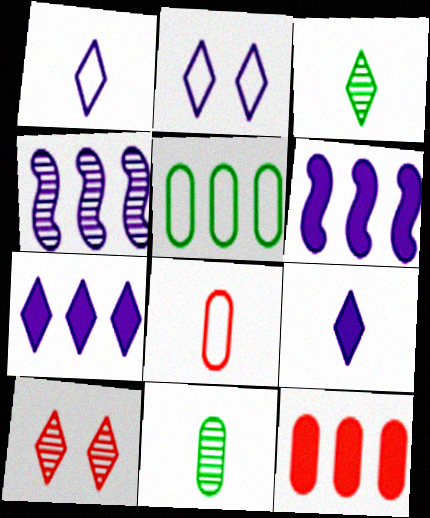[[4, 10, 11]]